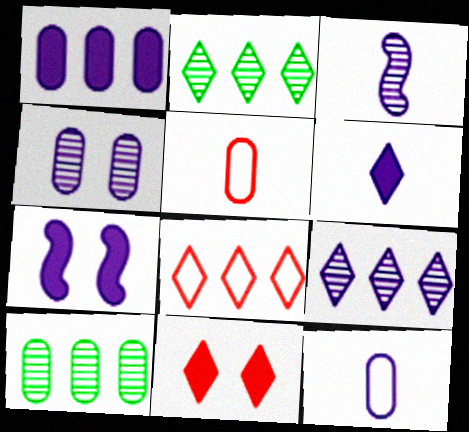[[1, 4, 12], 
[1, 6, 7], 
[2, 5, 7], 
[3, 4, 9], 
[3, 6, 12], 
[7, 9, 12]]